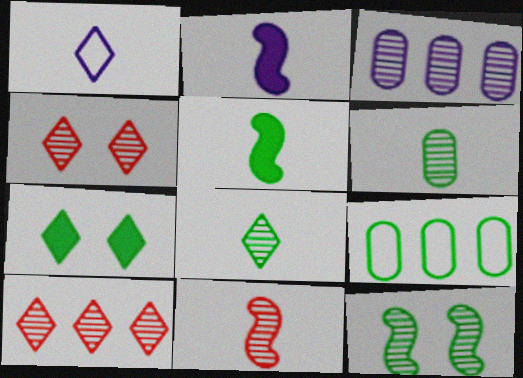[[1, 7, 10], 
[2, 4, 9]]